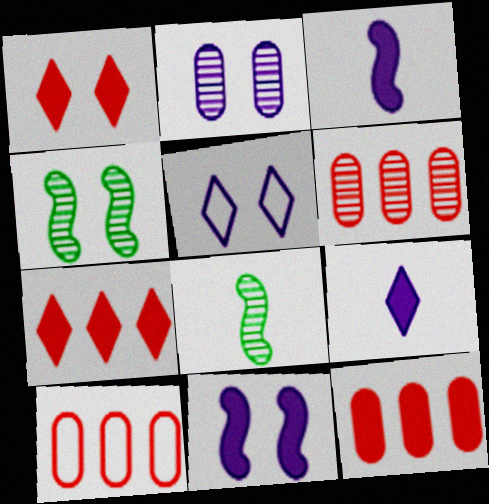[[2, 5, 11], 
[4, 9, 10], 
[5, 8, 12], 
[6, 10, 12]]